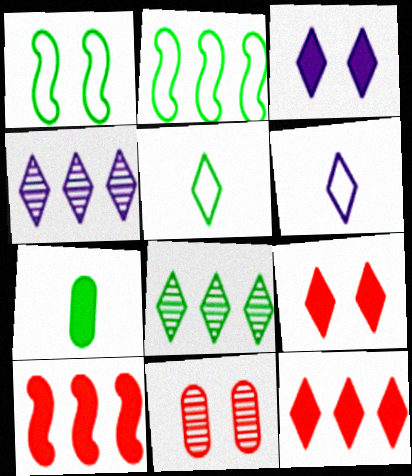[[1, 3, 11], 
[1, 7, 8], 
[3, 4, 6], 
[3, 7, 10], 
[4, 5, 9], 
[6, 8, 9]]